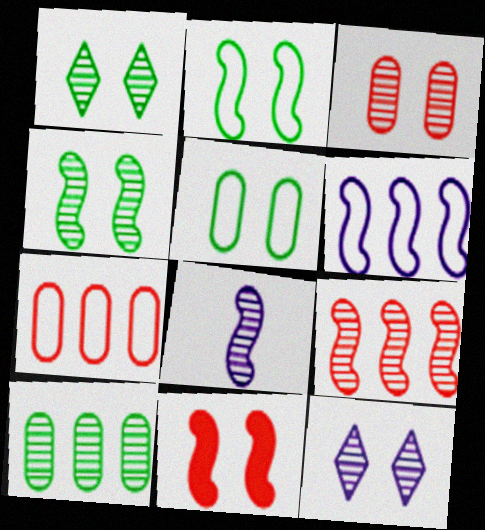[[3, 4, 12], 
[4, 8, 9], 
[5, 11, 12]]